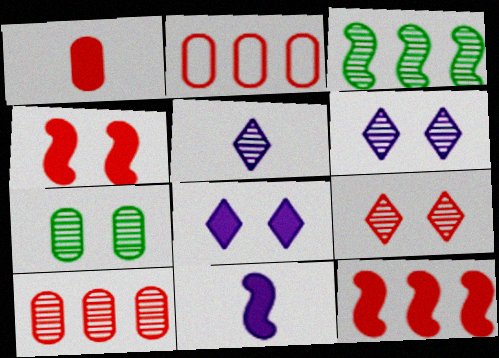[]